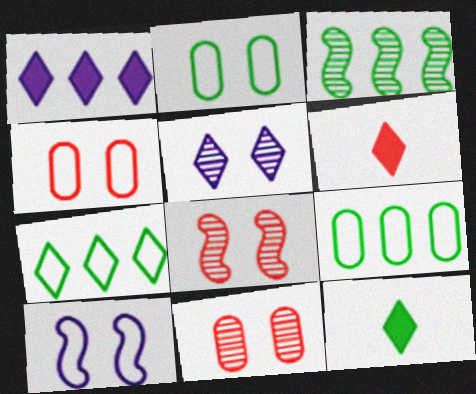[[2, 3, 12], 
[5, 6, 7]]